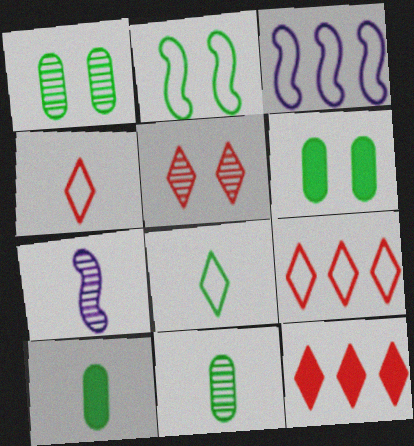[[3, 5, 10], 
[4, 5, 12], 
[4, 7, 10], 
[6, 7, 9]]